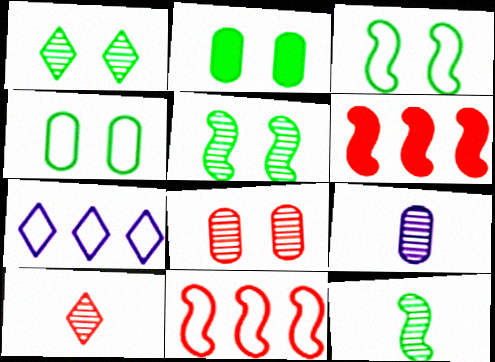[[1, 2, 3], 
[9, 10, 12]]